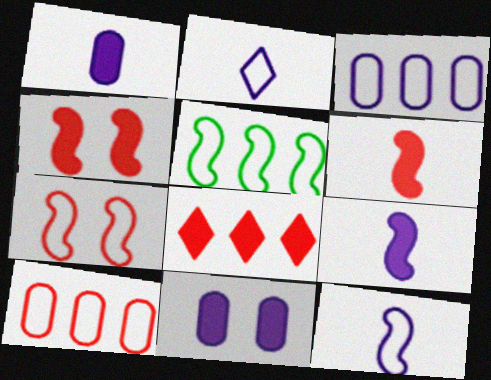[[5, 7, 12]]